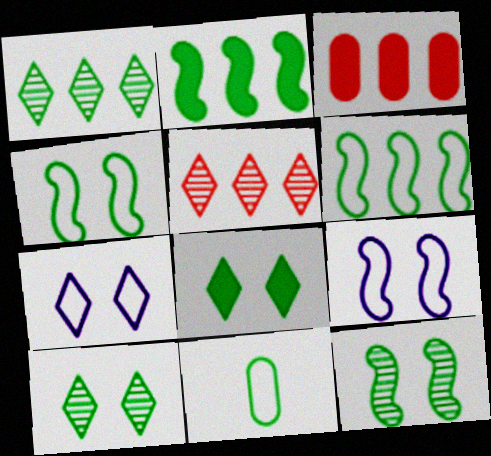[[2, 10, 11]]